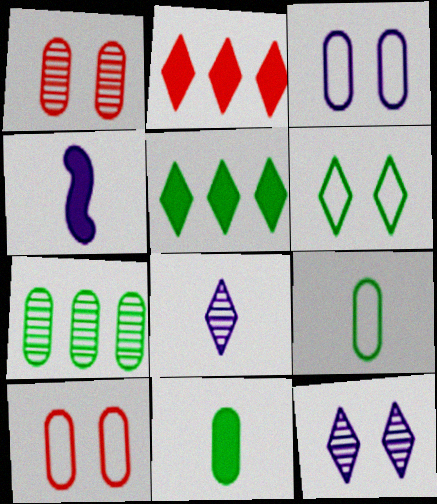[[2, 6, 8]]